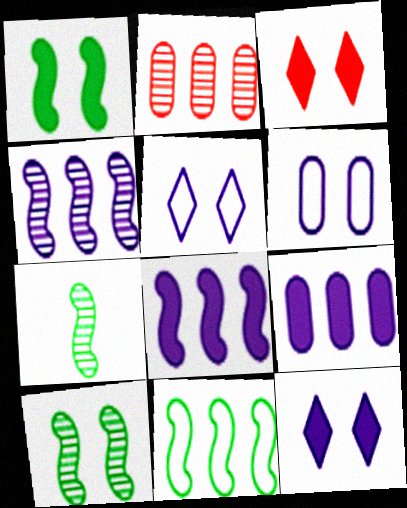[[1, 7, 11], 
[3, 6, 10]]